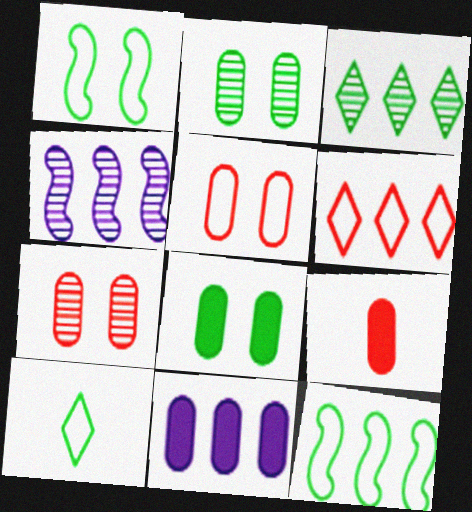[[8, 9, 11]]